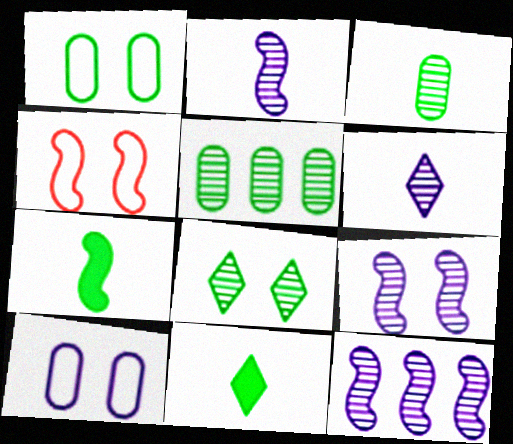[[2, 9, 12], 
[4, 7, 12]]